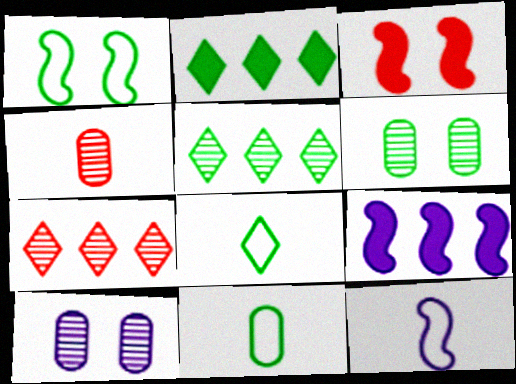[]